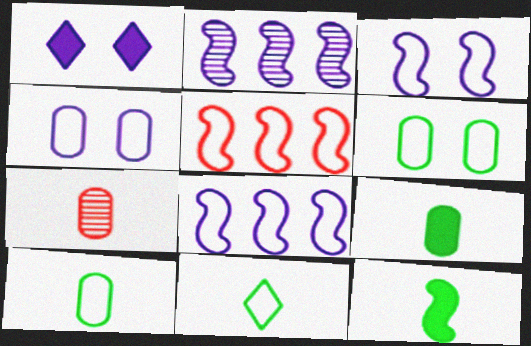[[4, 5, 11]]